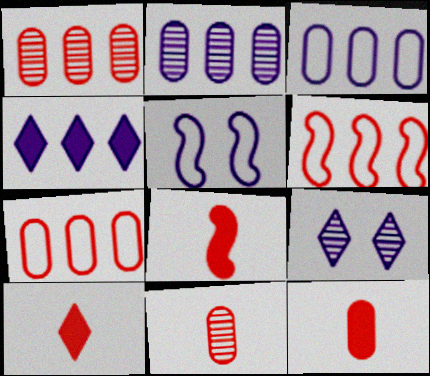[[8, 10, 12]]